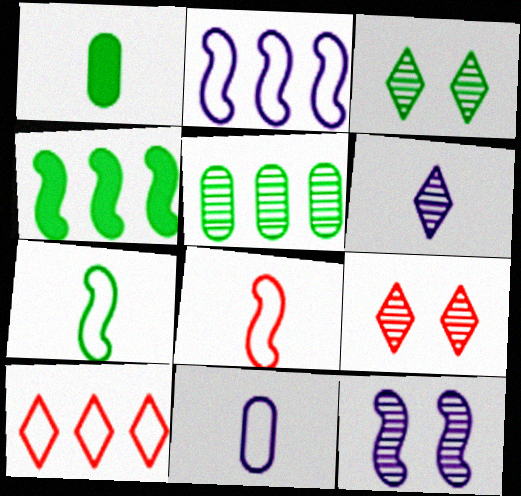[[1, 2, 9], 
[1, 6, 8], 
[1, 10, 12], 
[4, 8, 12], 
[4, 9, 11]]